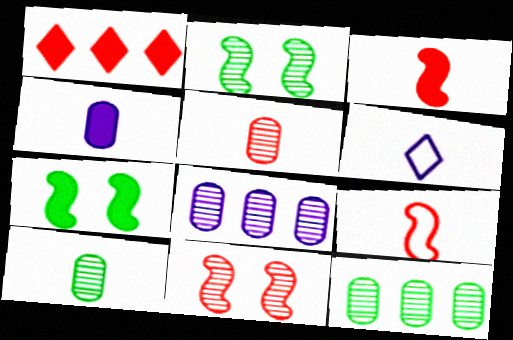[[1, 4, 7], 
[3, 6, 10]]